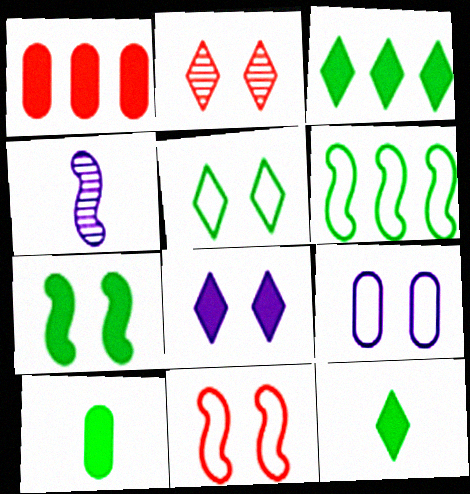[[1, 4, 5], 
[2, 5, 8], 
[2, 7, 9], 
[3, 7, 10], 
[5, 9, 11]]